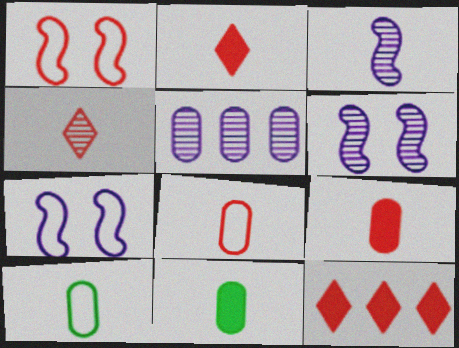[[2, 3, 10], 
[6, 10, 12]]